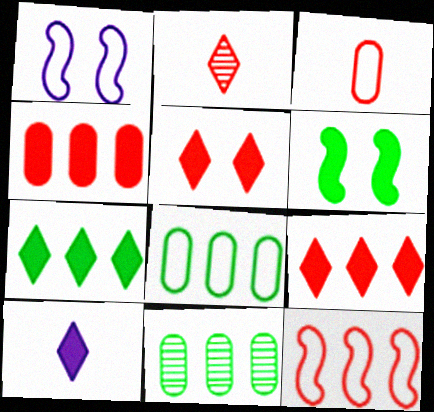[[4, 6, 10], 
[5, 7, 10]]